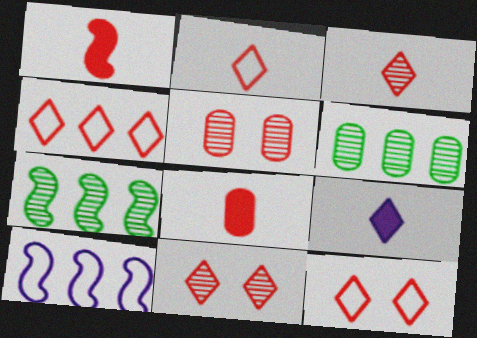[[1, 4, 5], 
[2, 4, 12]]